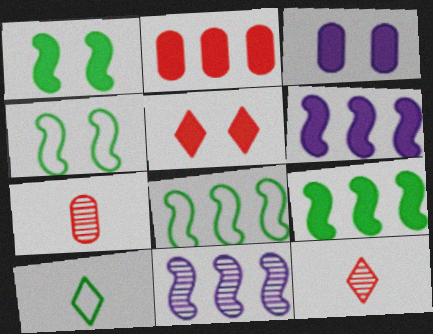[[1, 3, 5], 
[3, 8, 12]]